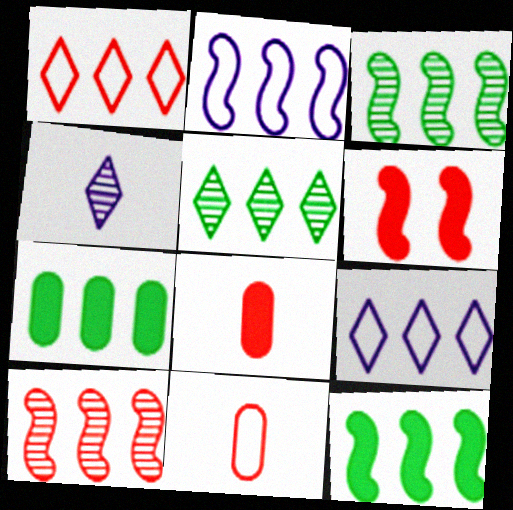[[2, 10, 12], 
[7, 9, 10]]